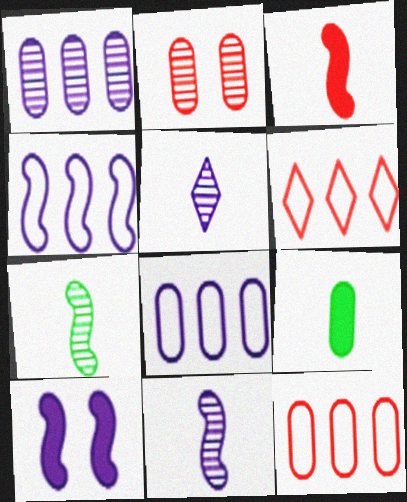[[2, 3, 6], 
[2, 8, 9], 
[4, 10, 11], 
[5, 8, 10]]